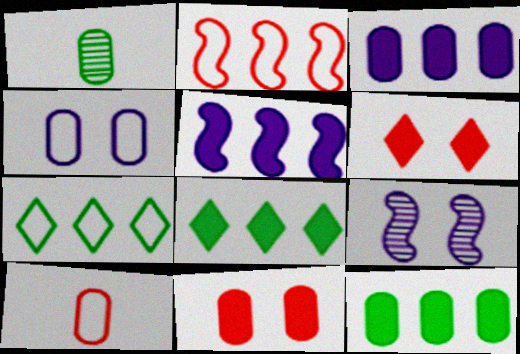[[8, 9, 10]]